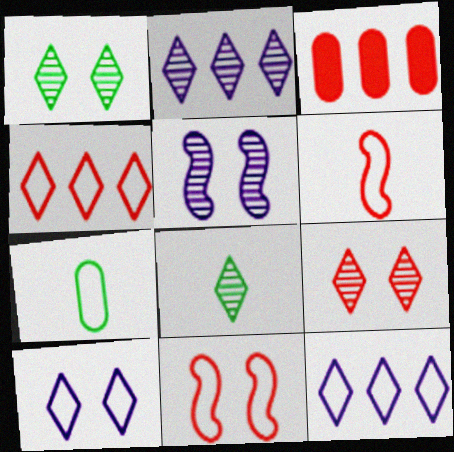[[2, 8, 9], 
[3, 6, 9], 
[7, 11, 12]]